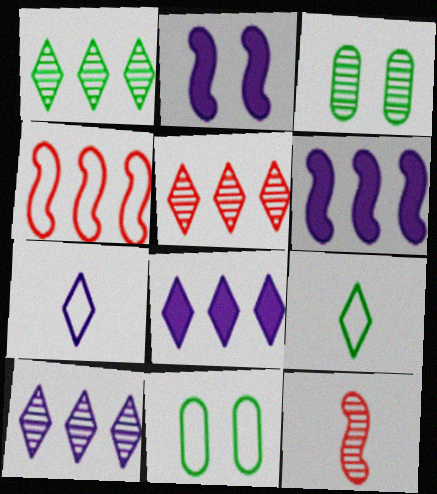[[1, 5, 10], 
[3, 10, 12], 
[4, 7, 11], 
[8, 11, 12]]